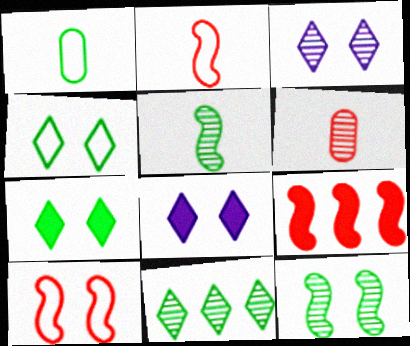[[1, 3, 9]]